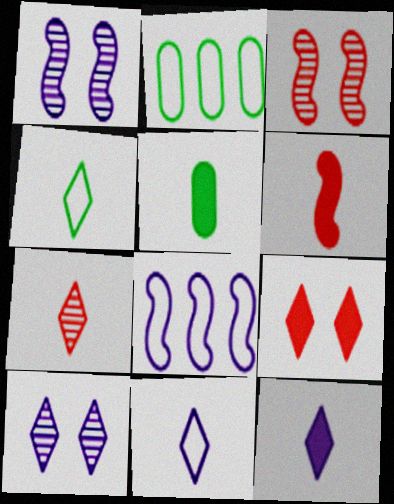[[2, 3, 12], 
[2, 6, 10], 
[4, 7, 12], 
[5, 6, 12]]